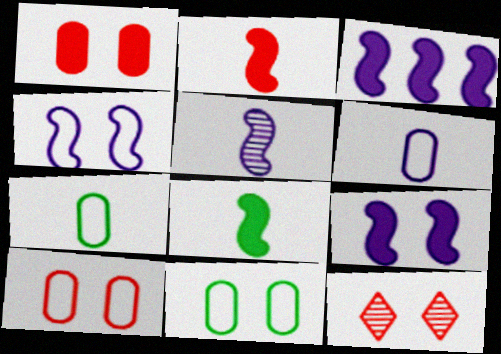[[3, 4, 5], 
[3, 7, 12], 
[9, 11, 12]]